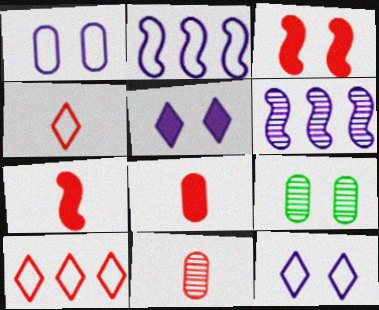[[3, 9, 12], 
[3, 10, 11], 
[4, 7, 11]]